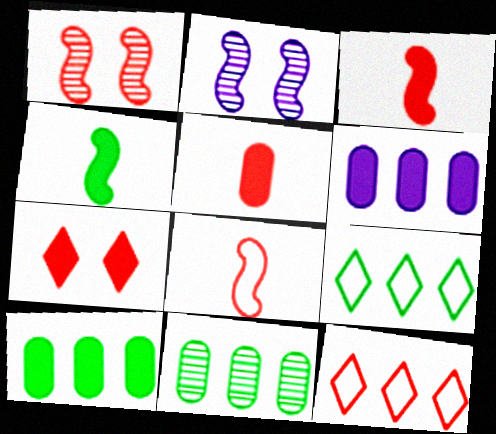[[1, 5, 12], 
[2, 5, 9], 
[4, 6, 7]]